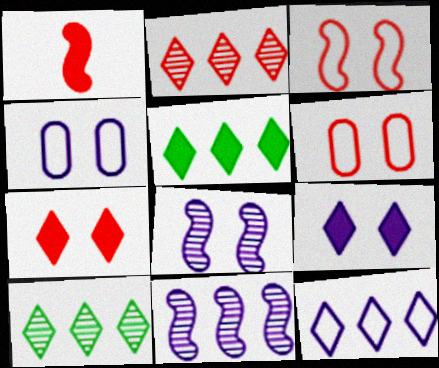[[1, 2, 6], 
[1, 4, 10], 
[2, 5, 12], 
[4, 8, 9]]